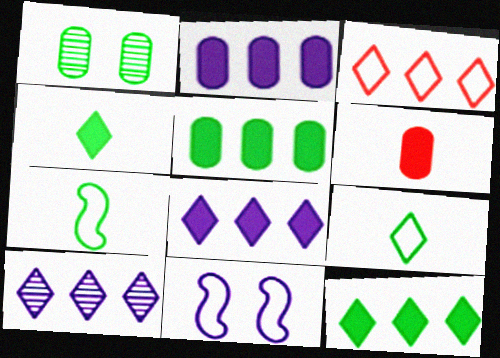[[1, 7, 12], 
[3, 10, 12]]